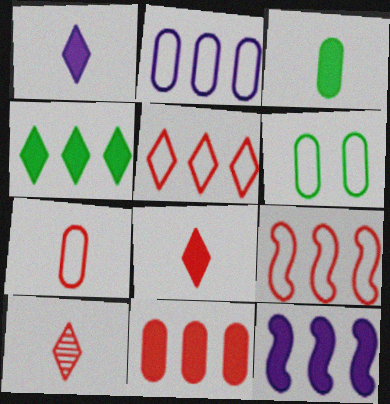[[2, 6, 7], 
[4, 11, 12], 
[6, 10, 12]]